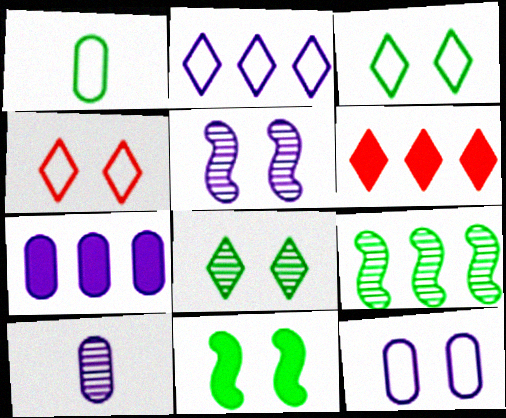[[1, 5, 6], 
[7, 10, 12]]